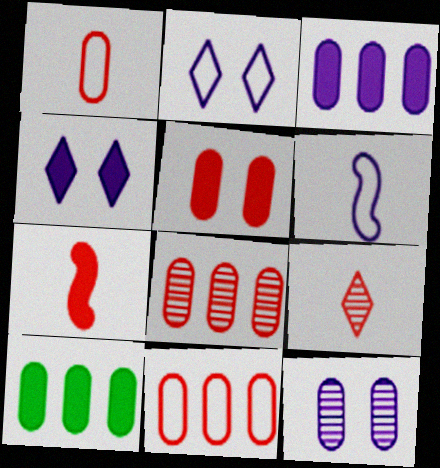[[1, 5, 8], 
[1, 7, 9], 
[1, 10, 12], 
[4, 7, 10]]